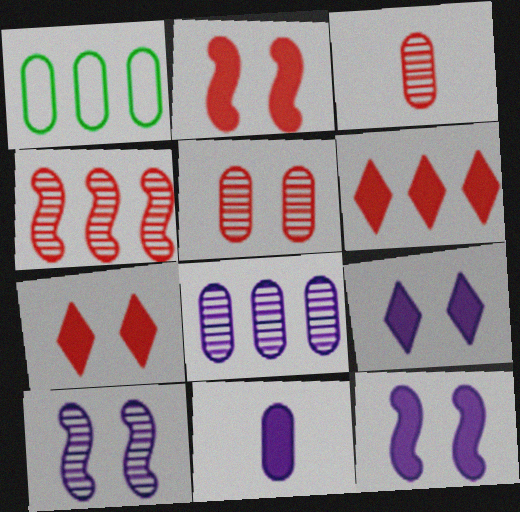[[1, 5, 11]]